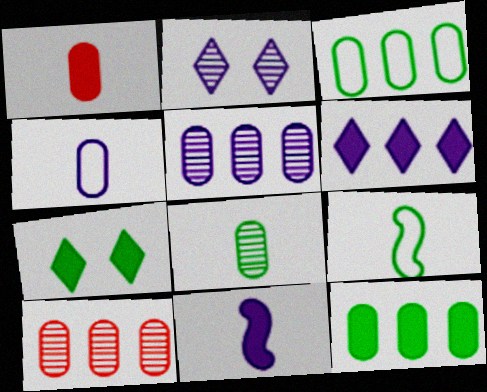[[1, 4, 8]]